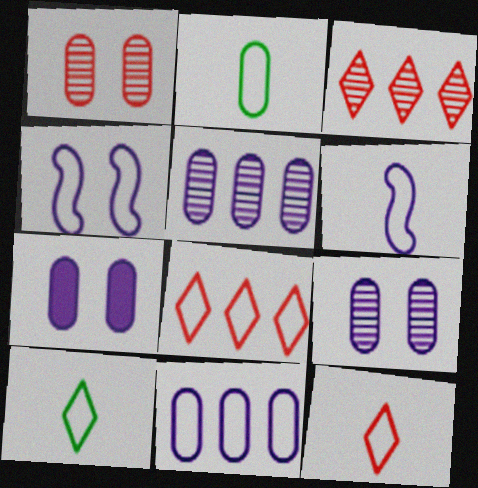[[2, 4, 8], 
[2, 6, 12]]